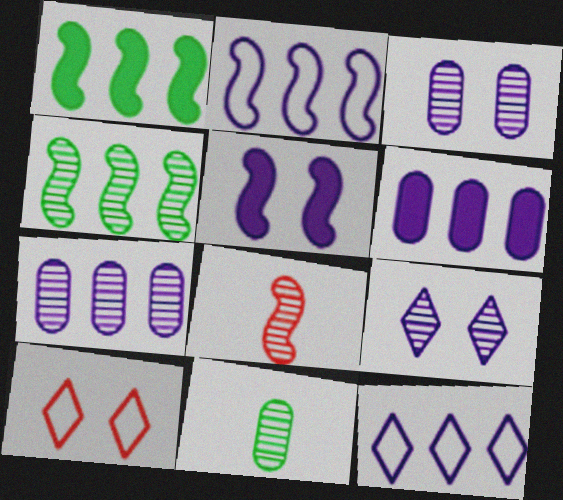[]